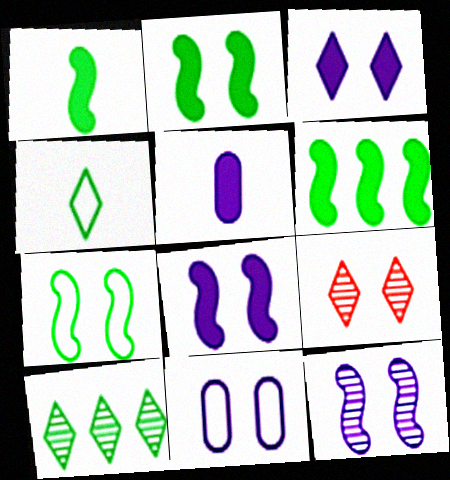[[1, 2, 6], 
[2, 9, 11], 
[3, 11, 12]]